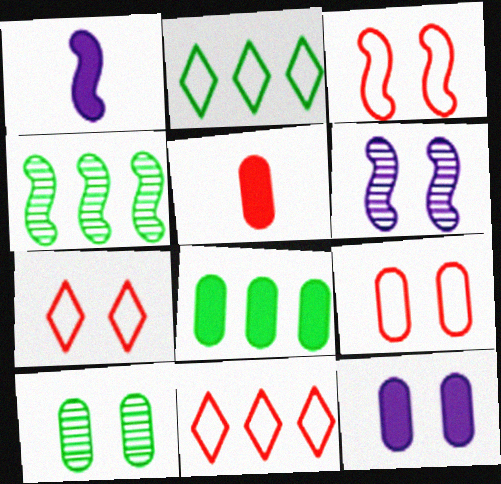[[1, 3, 4], 
[1, 10, 11], 
[2, 4, 8], 
[2, 5, 6], 
[3, 7, 9], 
[5, 8, 12], 
[9, 10, 12]]